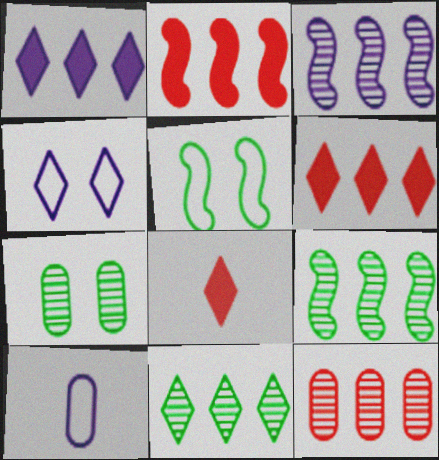[[3, 11, 12], 
[4, 8, 11]]